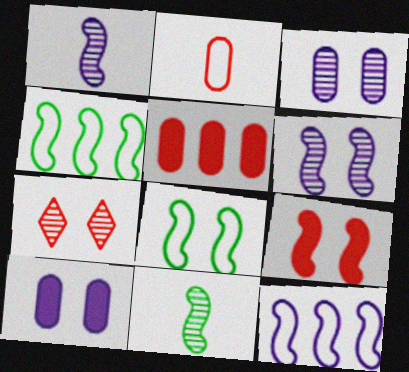[[1, 4, 9], 
[6, 8, 9], 
[7, 8, 10], 
[9, 11, 12]]